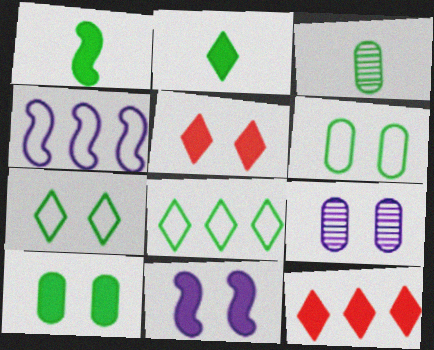[[3, 4, 5], 
[5, 10, 11]]